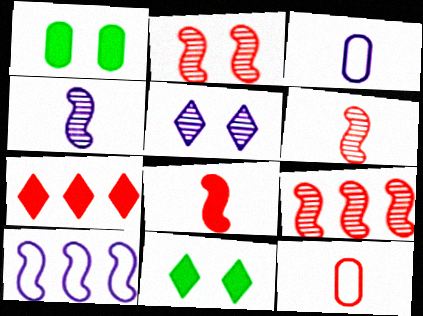[[2, 6, 9], 
[2, 7, 12], 
[3, 9, 11]]